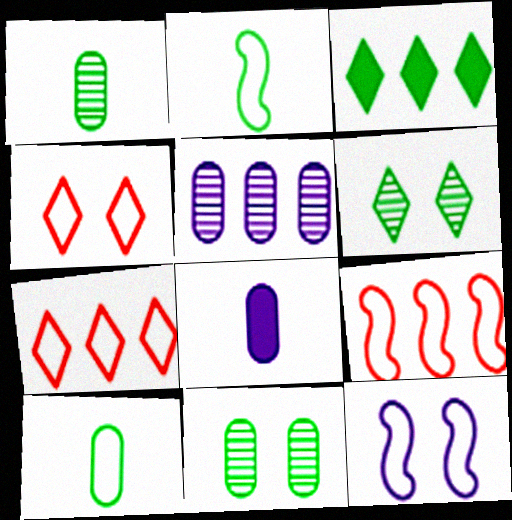[[2, 3, 11], 
[2, 9, 12], 
[3, 5, 9], 
[6, 8, 9], 
[7, 10, 12]]